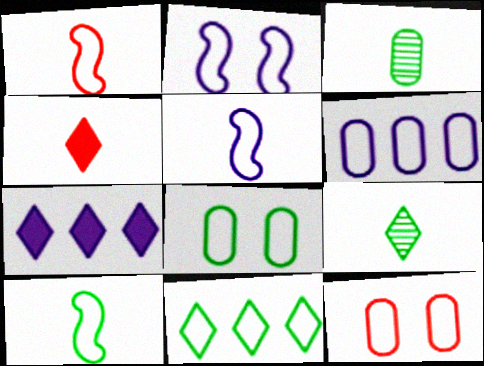[[1, 5, 10], 
[3, 4, 5], 
[5, 11, 12], 
[8, 10, 11]]